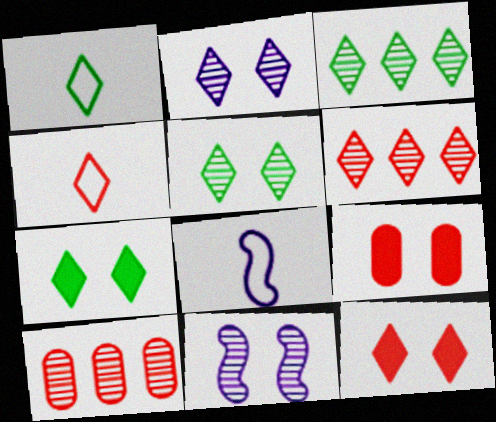[[1, 3, 7], 
[3, 8, 9], 
[4, 6, 12], 
[7, 8, 10]]